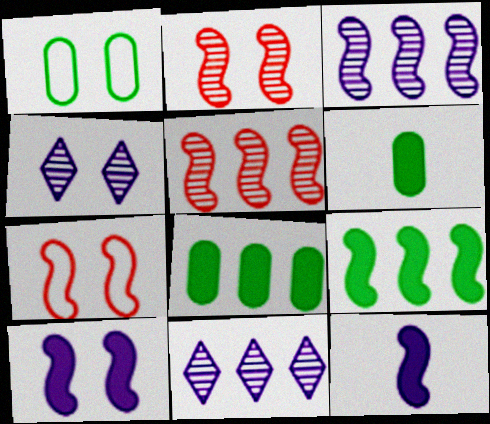[[6, 7, 11]]